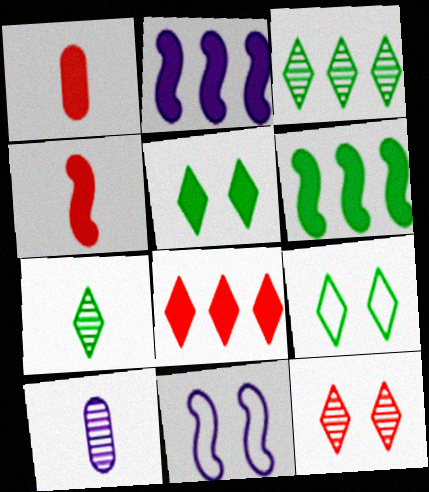[[1, 2, 5], 
[1, 3, 11]]